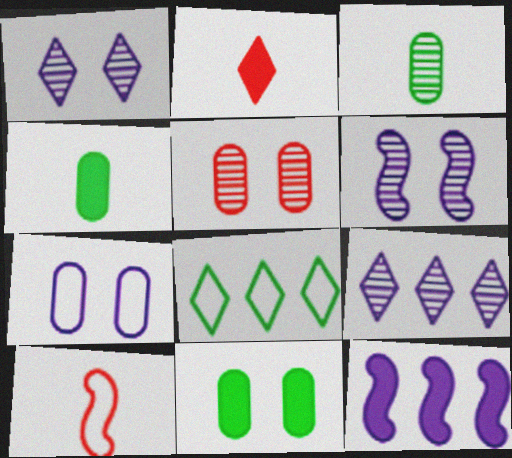[[1, 2, 8], 
[2, 11, 12], 
[5, 7, 11], 
[7, 8, 10], 
[9, 10, 11]]